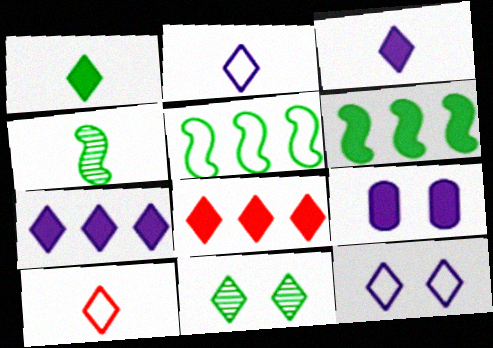[[2, 8, 11], 
[7, 10, 11]]